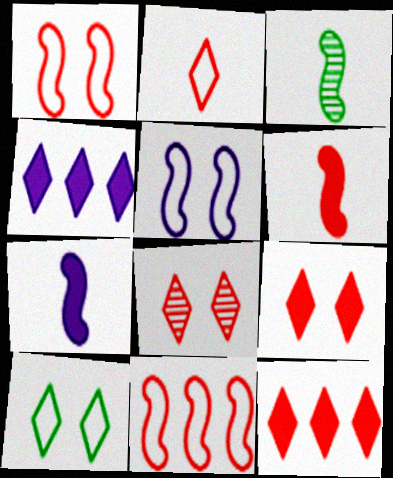[[2, 8, 12]]